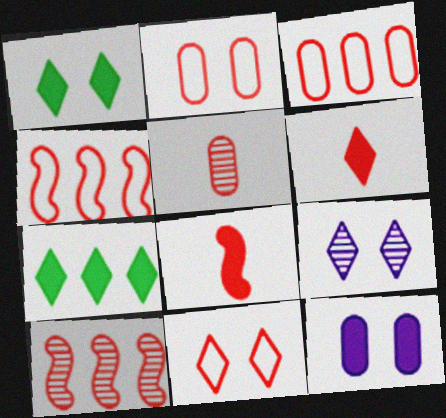[[1, 9, 11], 
[2, 6, 10], 
[7, 8, 12]]